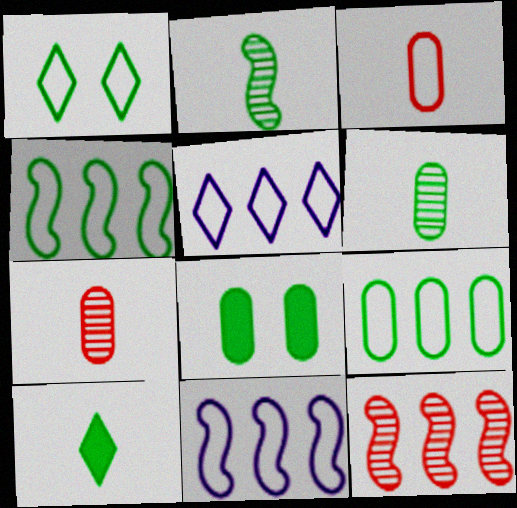[[1, 3, 11], 
[6, 8, 9]]